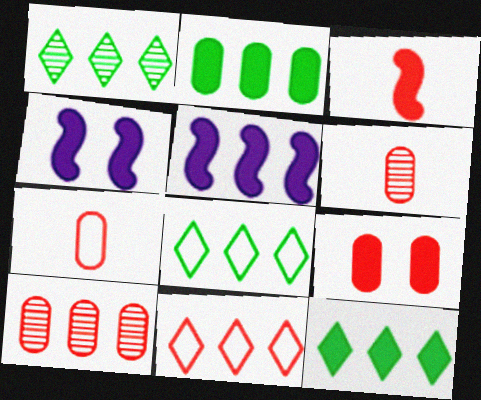[[1, 4, 7], 
[1, 8, 12], 
[4, 6, 8], 
[5, 8, 10], 
[7, 9, 10]]